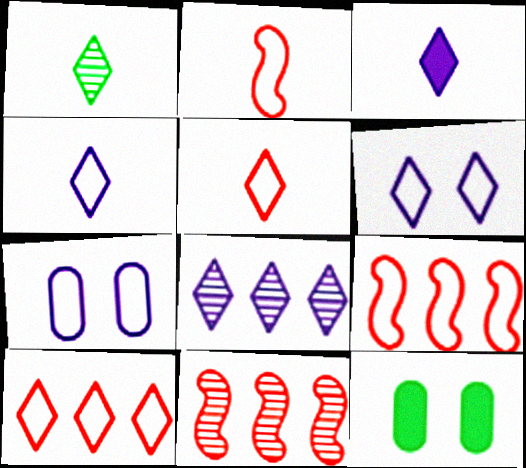[[1, 3, 5], 
[2, 8, 12], 
[3, 6, 8], 
[4, 11, 12]]